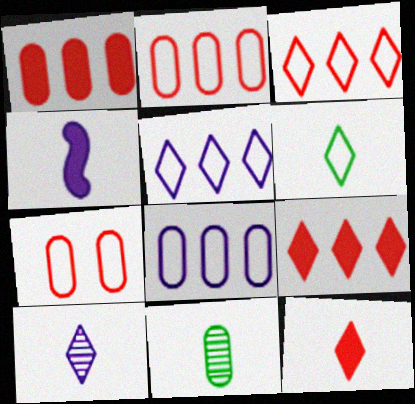[[6, 10, 12]]